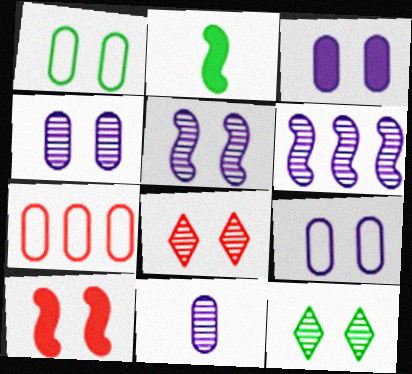[[3, 4, 9], 
[9, 10, 12]]